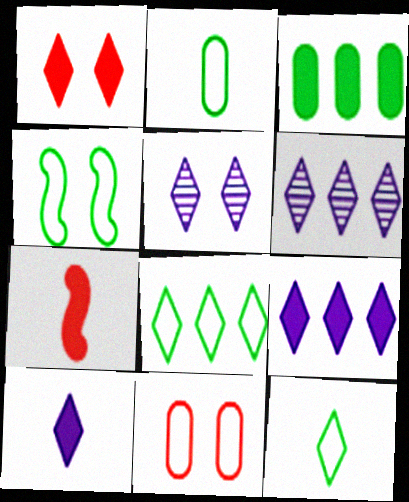[[1, 6, 12], 
[2, 4, 8]]